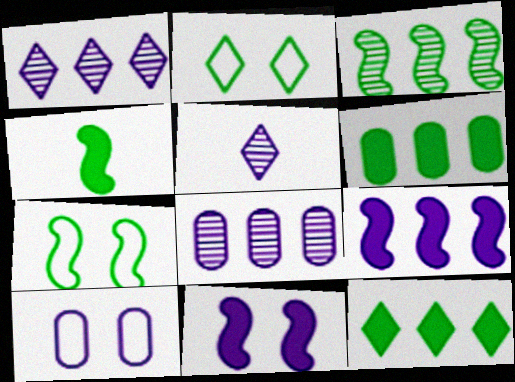[[3, 4, 7], 
[5, 9, 10]]